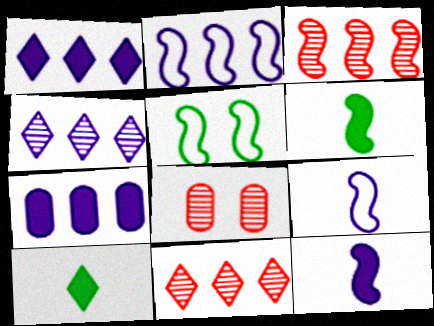[[2, 4, 7], 
[2, 8, 10], 
[3, 5, 12]]